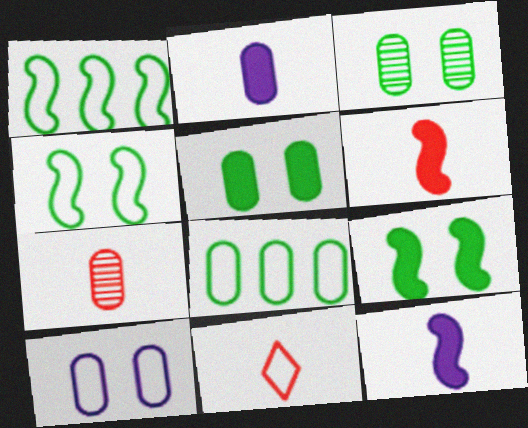[[1, 10, 11], 
[6, 7, 11]]